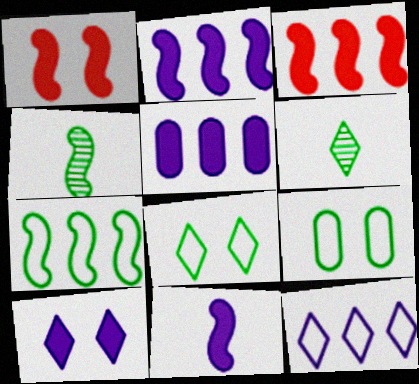[[5, 10, 11]]